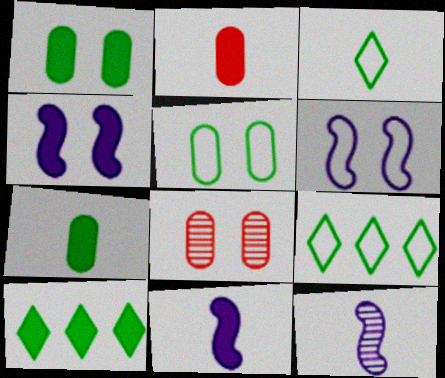[[2, 3, 12], 
[2, 4, 10], 
[8, 9, 11]]